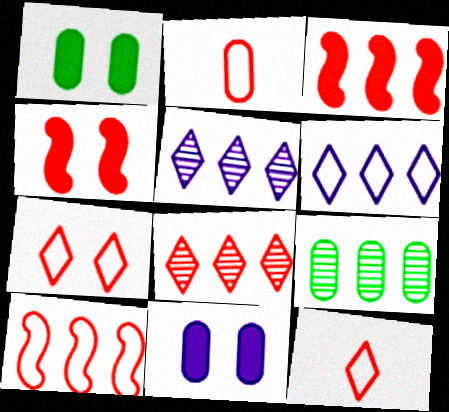[[2, 4, 8], 
[2, 7, 10], 
[2, 9, 11], 
[3, 6, 9]]